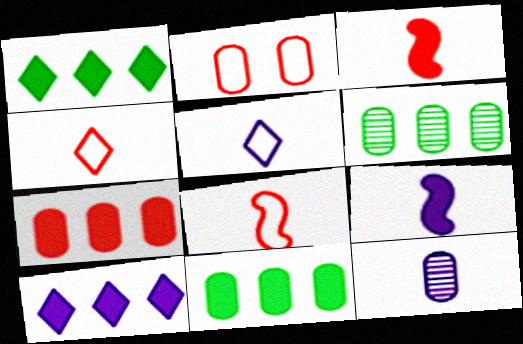[[2, 11, 12], 
[5, 9, 12]]